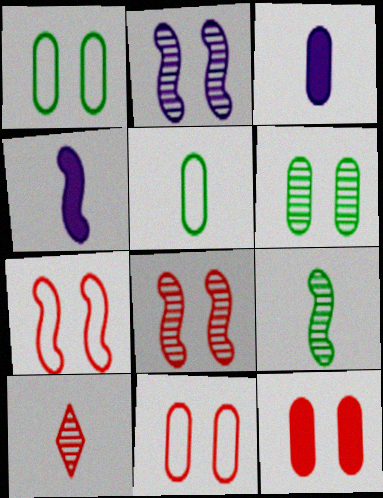[[4, 5, 10]]